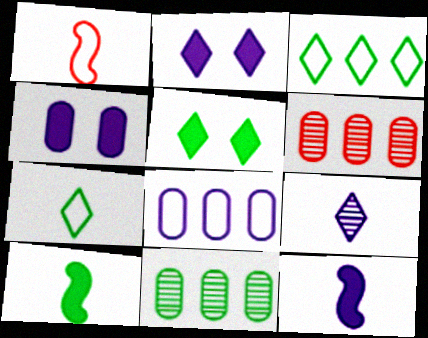[[1, 2, 11]]